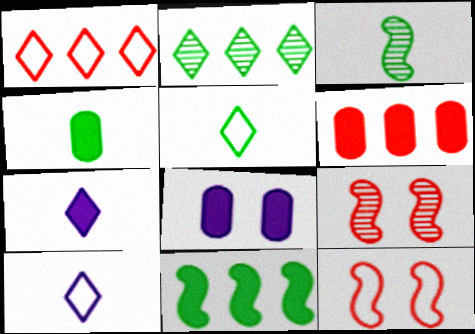[[1, 3, 8], 
[3, 4, 5], 
[4, 6, 8]]